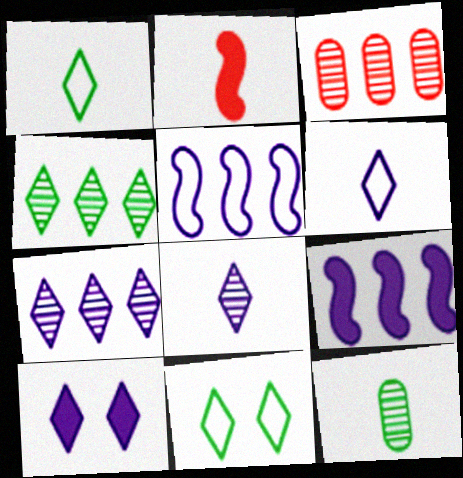[[2, 6, 12], 
[6, 7, 10]]